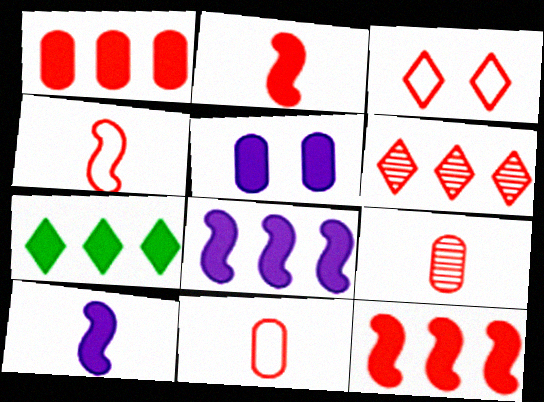[[1, 7, 8], 
[2, 5, 7], 
[3, 9, 12]]